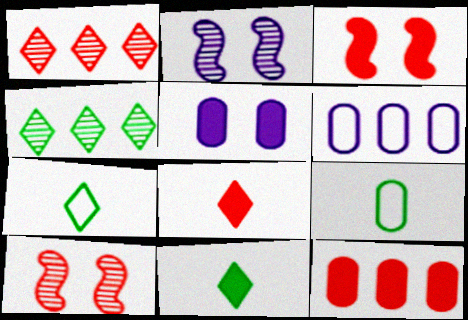[[2, 7, 12], 
[3, 8, 12], 
[6, 10, 11]]